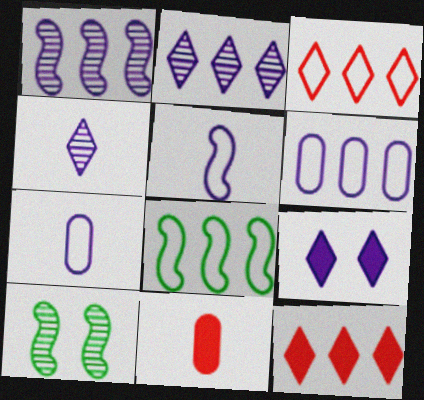[[1, 7, 9], 
[3, 6, 8], 
[7, 10, 12]]